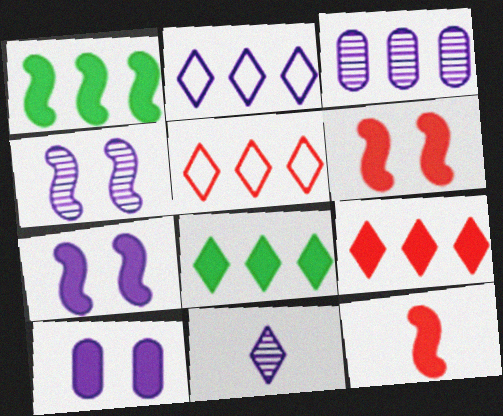[[1, 3, 5], 
[1, 7, 12], 
[3, 4, 11], 
[8, 10, 12]]